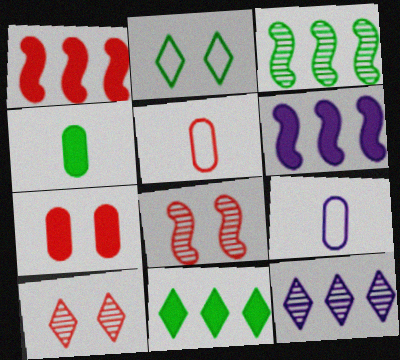[[1, 5, 10], 
[2, 3, 4], 
[8, 9, 11]]